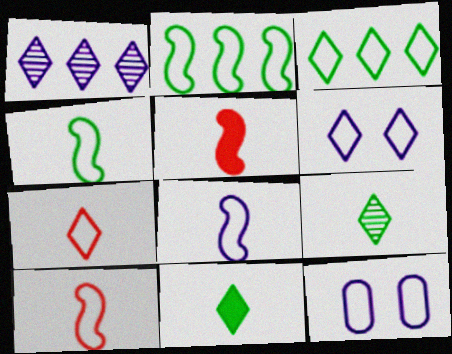[[2, 7, 12], 
[3, 6, 7], 
[3, 10, 12], 
[4, 8, 10]]